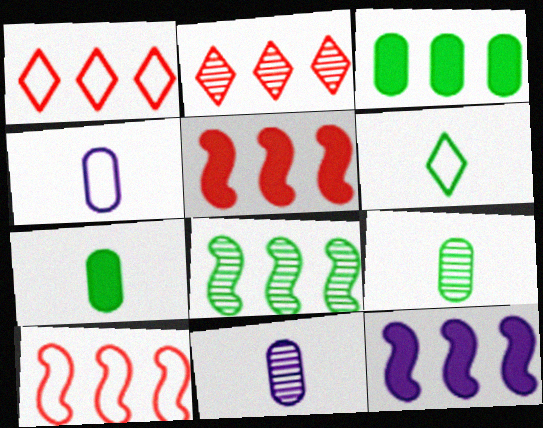[[8, 10, 12]]